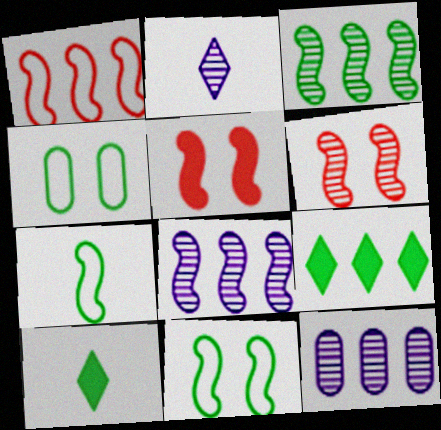[[1, 9, 12], 
[3, 4, 10], 
[5, 7, 8]]